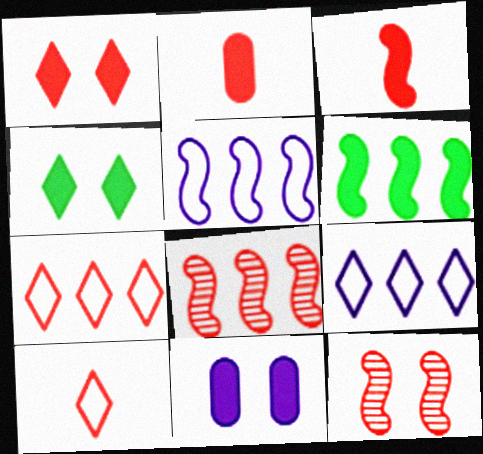[[2, 7, 12], 
[5, 6, 8]]